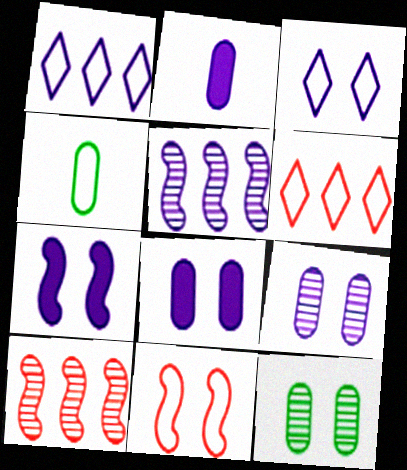[[1, 4, 11], 
[2, 3, 5], 
[3, 7, 9]]